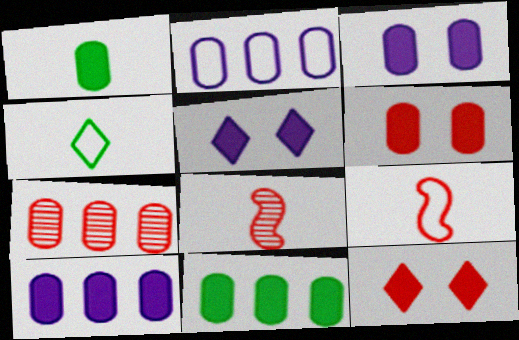[[1, 6, 10], 
[2, 7, 11], 
[7, 9, 12]]